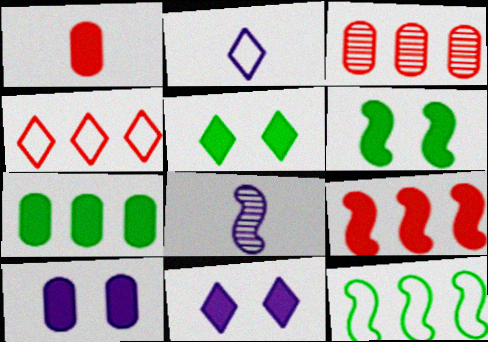[[1, 7, 10], 
[2, 3, 6], 
[3, 4, 9]]